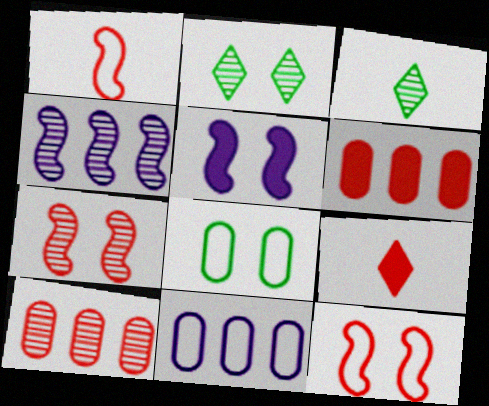[[4, 8, 9], 
[9, 10, 12]]